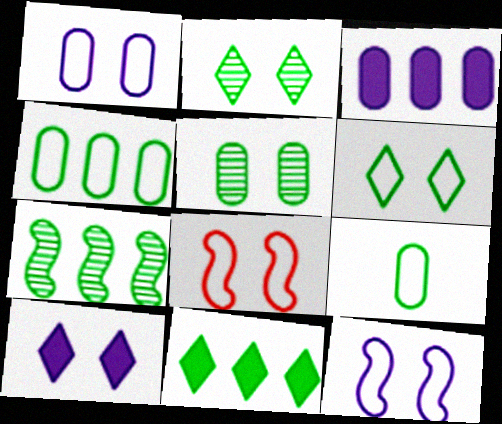[[1, 6, 8], 
[4, 7, 11], 
[5, 8, 10]]